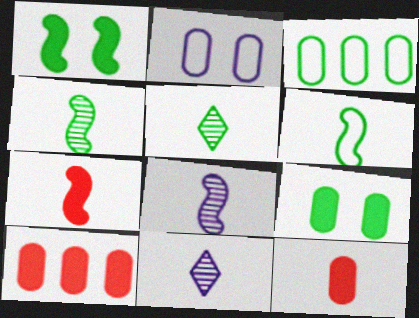[[1, 3, 5], 
[6, 7, 8], 
[6, 11, 12]]